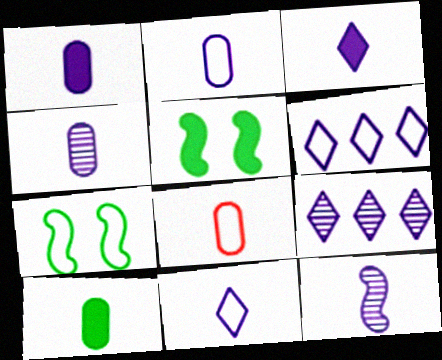[[1, 2, 4], 
[1, 11, 12], 
[2, 3, 12], 
[4, 8, 10], 
[5, 8, 9], 
[6, 7, 8]]